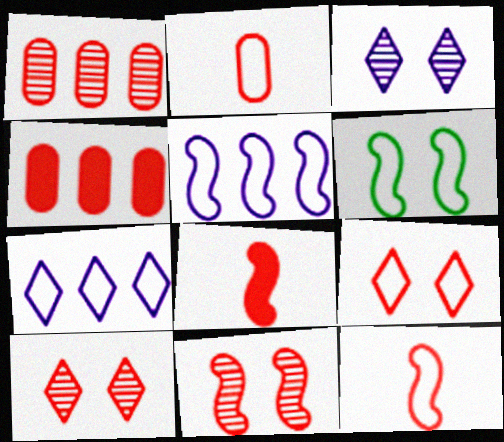[[1, 8, 9], 
[2, 6, 7], 
[4, 10, 12], 
[5, 6, 12]]